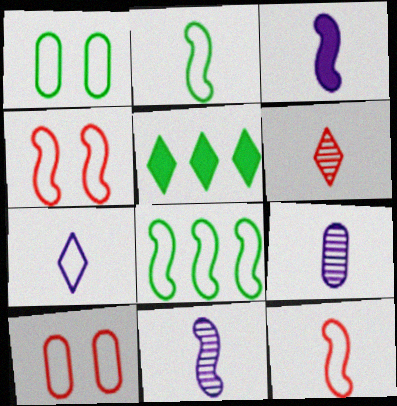[[3, 7, 9], 
[4, 5, 9], 
[5, 10, 11], 
[7, 8, 10]]